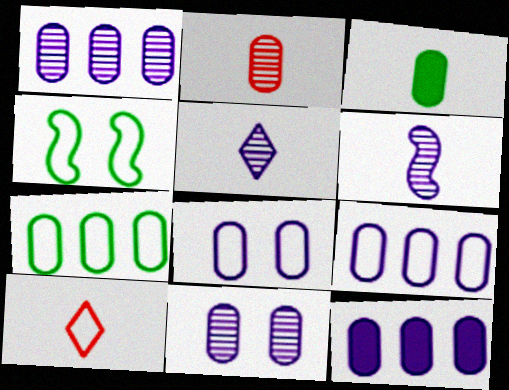[[1, 9, 12], 
[3, 6, 10], 
[4, 9, 10]]